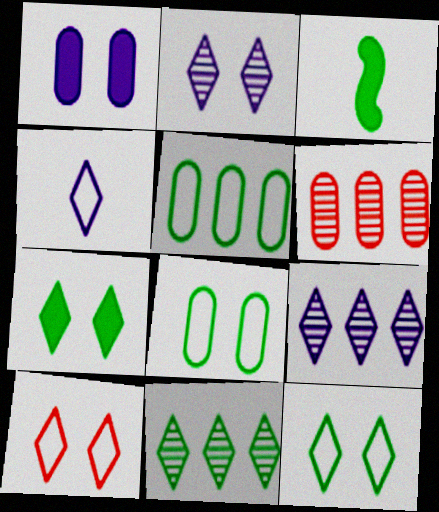[[2, 7, 10], 
[3, 8, 11]]